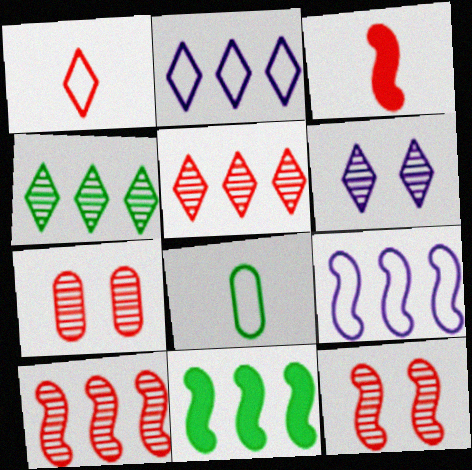[[9, 10, 11]]